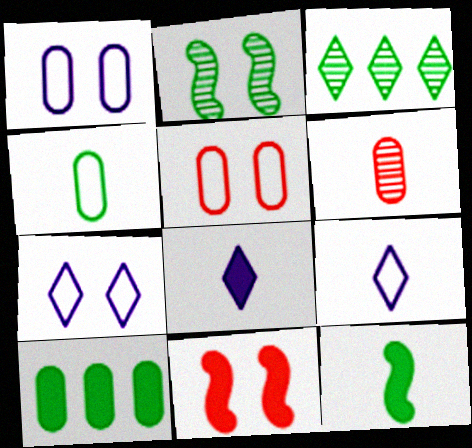[[1, 6, 10], 
[6, 9, 12], 
[8, 10, 11]]